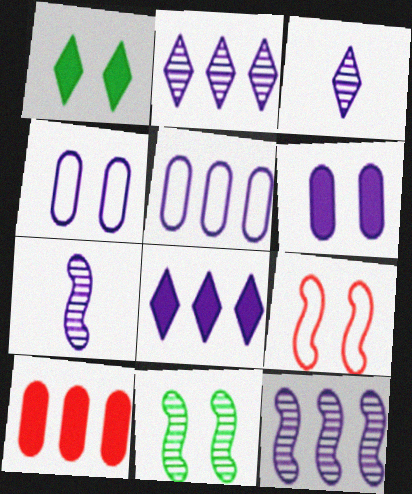[[4, 7, 8], 
[5, 8, 12]]